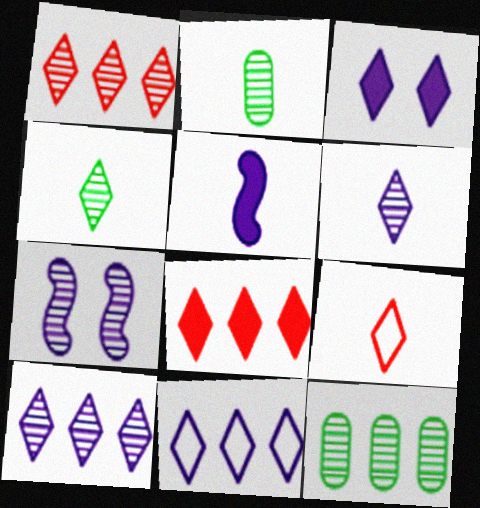[[1, 2, 7], 
[2, 5, 9], 
[3, 6, 11]]